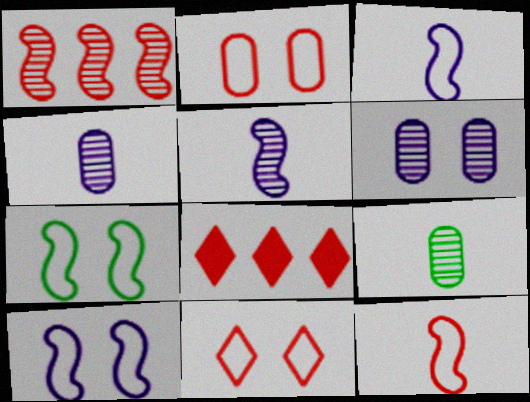[[4, 7, 8], 
[8, 9, 10]]